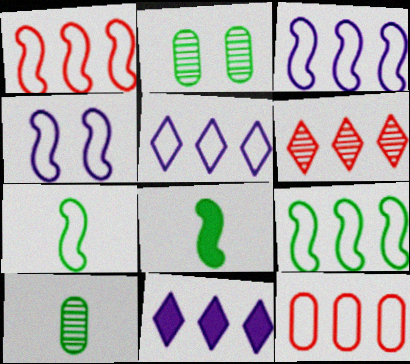[[1, 3, 9], 
[1, 4, 7], 
[5, 9, 12]]